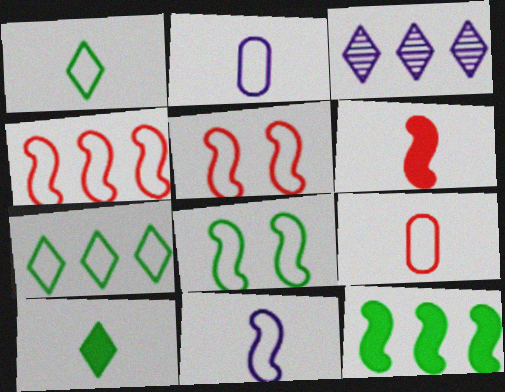[[1, 9, 11], 
[2, 5, 7], 
[4, 8, 11]]